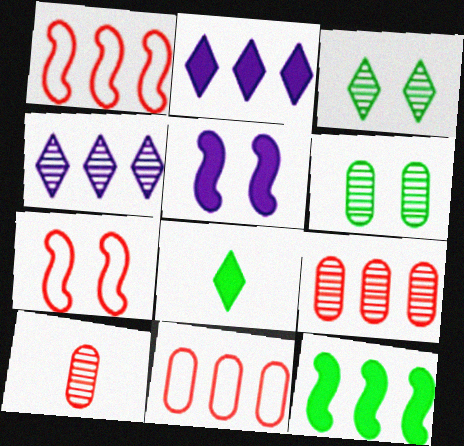[[4, 11, 12]]